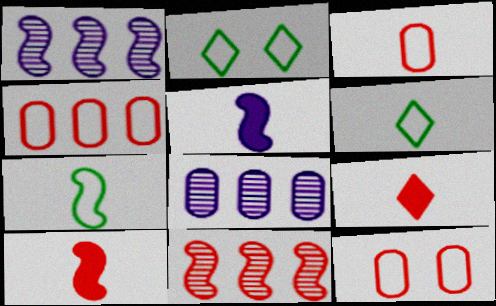[[2, 8, 10], 
[3, 4, 12], 
[9, 11, 12]]